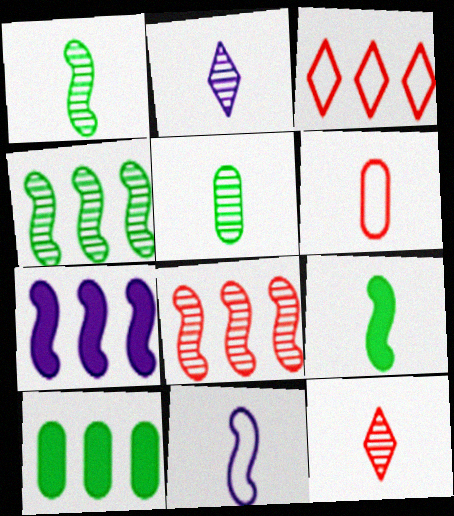[[2, 6, 9]]